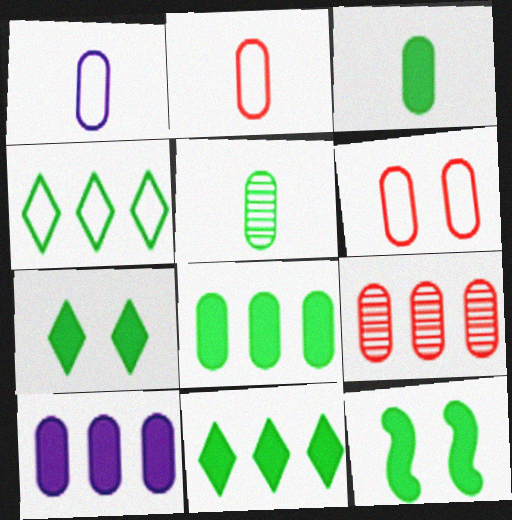[[3, 11, 12], 
[4, 5, 12], 
[5, 6, 10]]